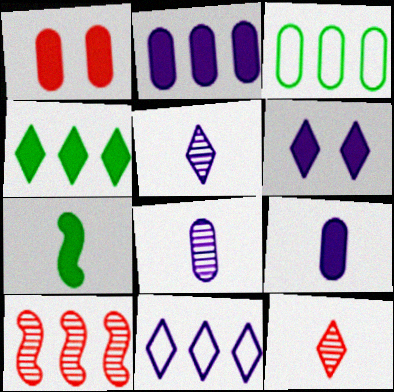[[1, 3, 8], 
[5, 6, 11]]